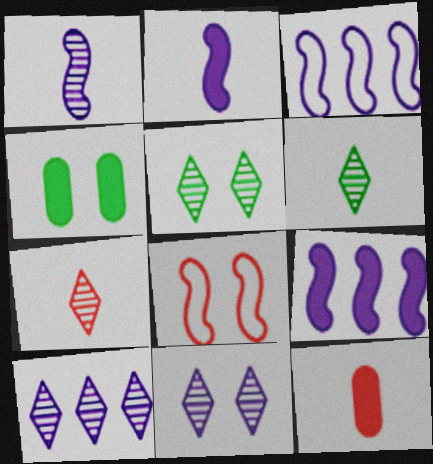[[3, 4, 7], 
[3, 5, 12], 
[4, 8, 11], 
[5, 7, 10]]